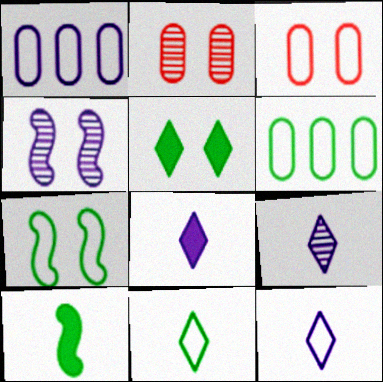[[1, 4, 8], 
[3, 4, 5], 
[6, 7, 11], 
[8, 9, 12]]